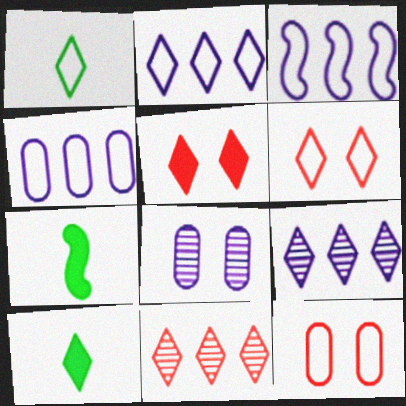[[1, 2, 6], 
[1, 3, 12], 
[1, 5, 9], 
[2, 3, 4], 
[6, 9, 10], 
[7, 9, 12]]